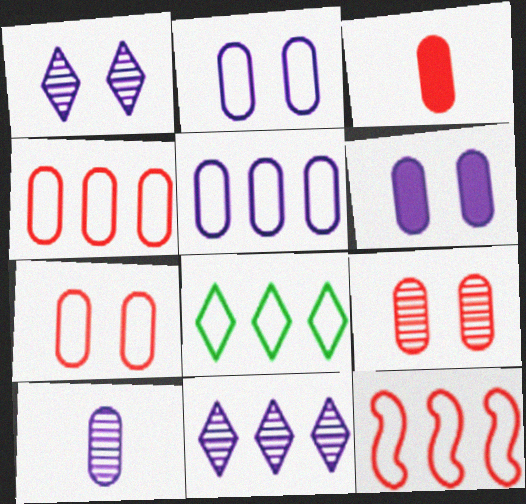[[3, 4, 9], 
[5, 6, 10], 
[5, 8, 12]]